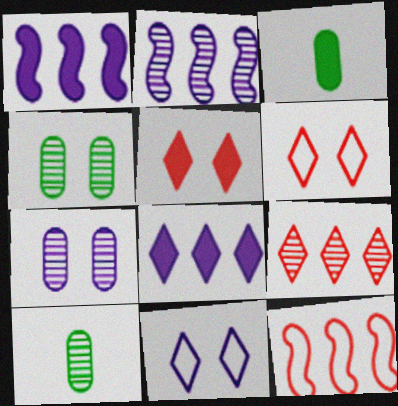[[1, 3, 5], 
[1, 6, 10], 
[2, 3, 6]]